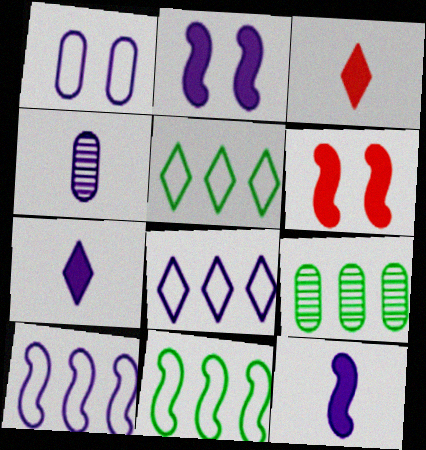[[2, 4, 8], 
[4, 5, 6]]